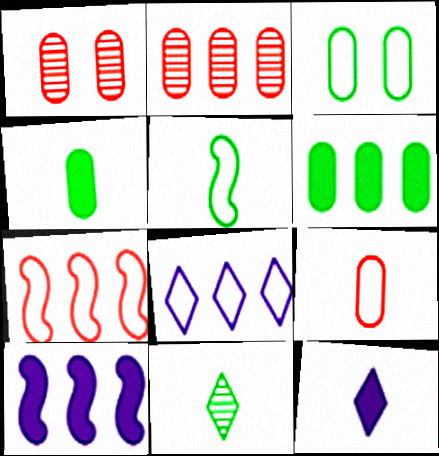[[4, 5, 11]]